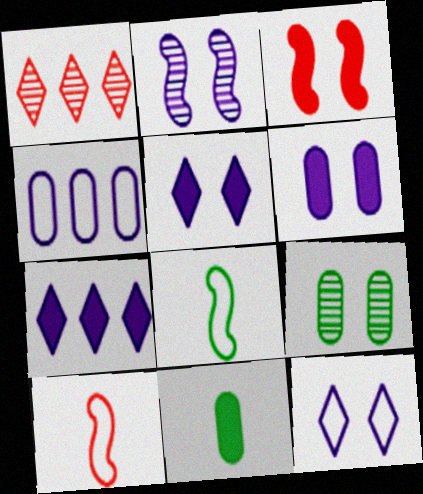[[1, 6, 8], 
[2, 6, 12], 
[3, 7, 11], 
[3, 9, 12], 
[7, 9, 10]]